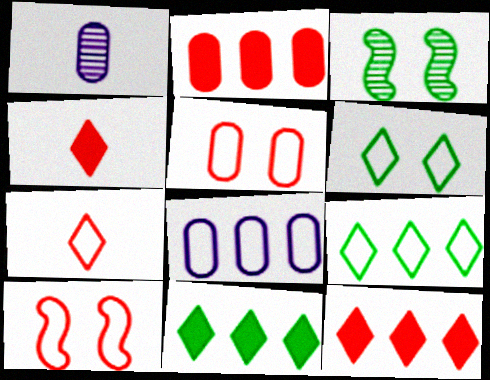[[1, 10, 11], 
[3, 4, 8]]